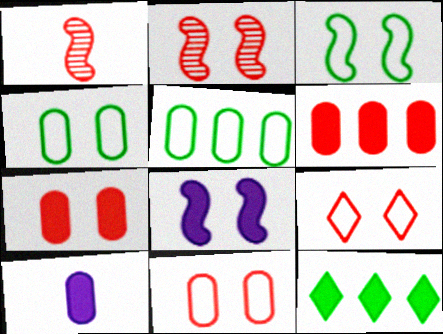[[1, 6, 9], 
[2, 3, 8], 
[2, 7, 9]]